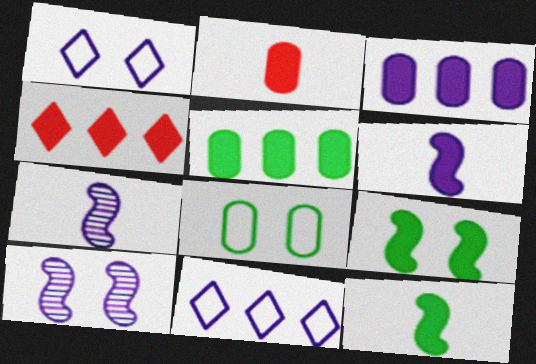[[1, 3, 7], 
[4, 7, 8]]